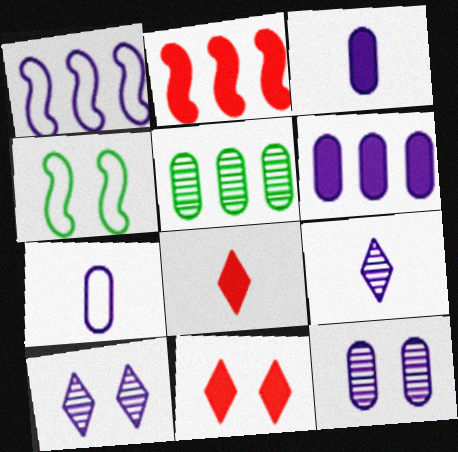[[1, 3, 10], 
[4, 11, 12], 
[6, 7, 12]]